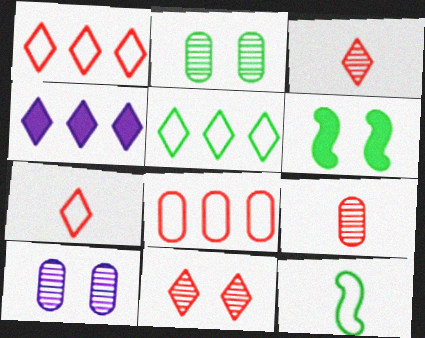[]